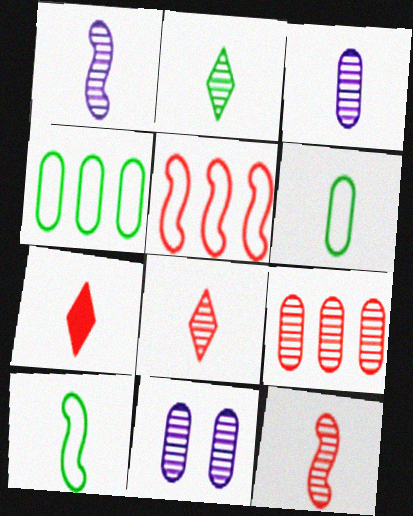[[1, 6, 7], 
[2, 3, 12], 
[3, 7, 10]]